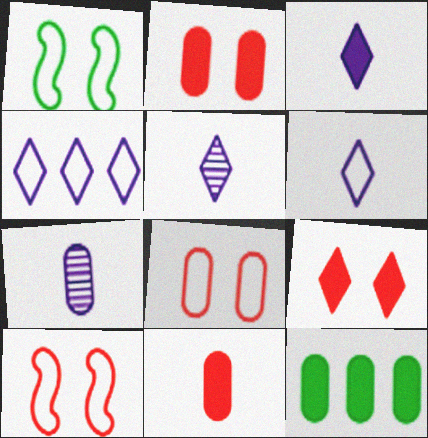[[3, 5, 6], 
[5, 10, 12], 
[7, 8, 12]]